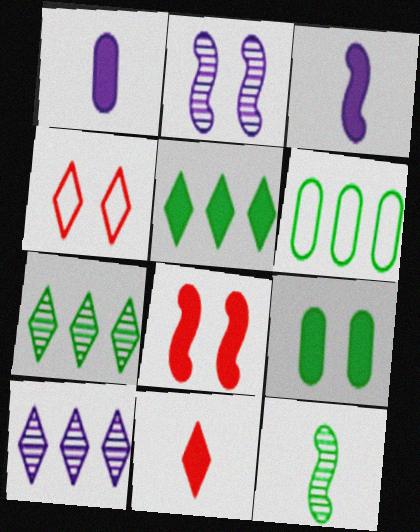[[1, 5, 8], 
[2, 4, 9], 
[2, 6, 11]]